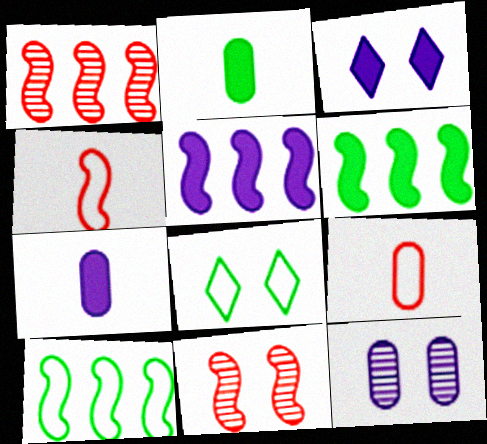[[1, 5, 10], 
[1, 7, 8], 
[3, 5, 7]]